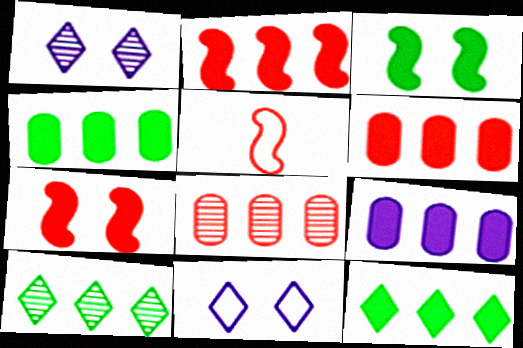[[1, 4, 5], 
[2, 9, 12], 
[4, 6, 9]]